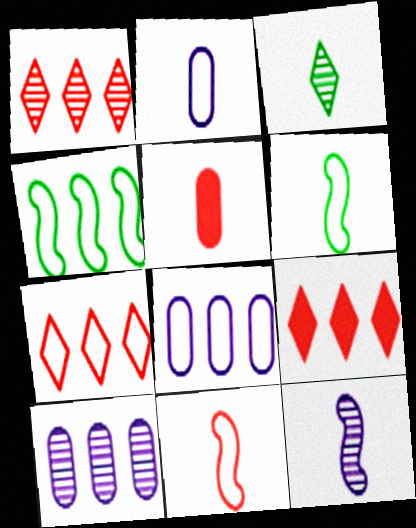[[1, 7, 9], 
[4, 7, 8], 
[4, 9, 10]]